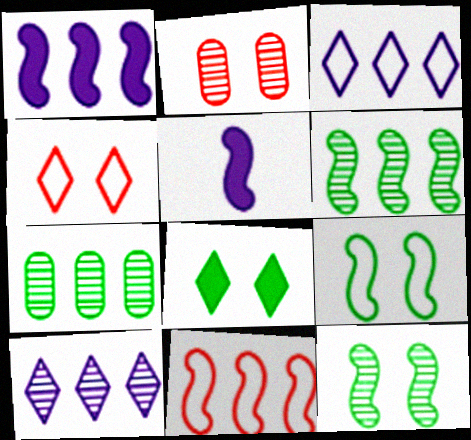[[1, 6, 11], 
[4, 5, 7], 
[5, 11, 12]]